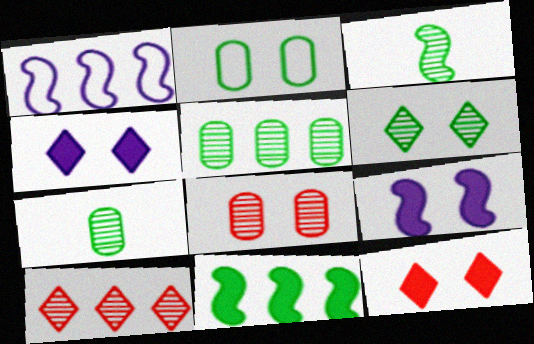[[1, 7, 12], 
[3, 5, 6]]